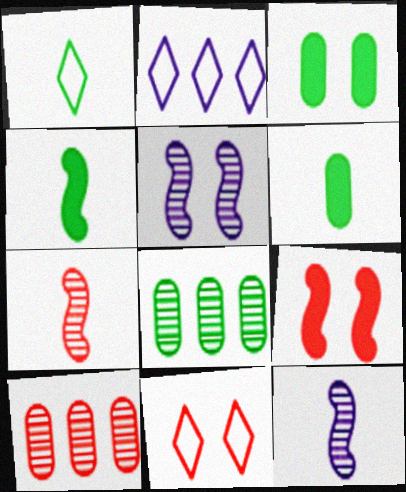[[1, 2, 11], 
[2, 3, 7], 
[3, 5, 11]]